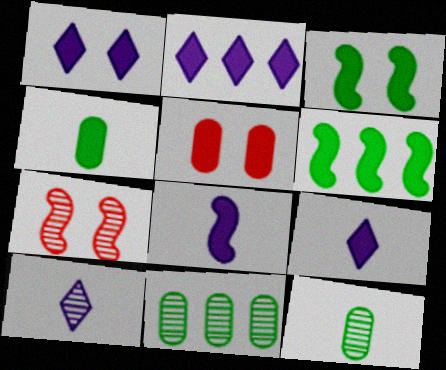[[1, 2, 9], 
[1, 3, 5], 
[5, 6, 9], 
[7, 10, 11]]